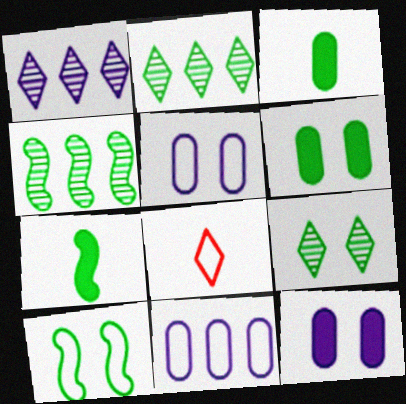[[2, 3, 10], 
[4, 7, 10], 
[4, 8, 12], 
[6, 9, 10], 
[8, 10, 11]]